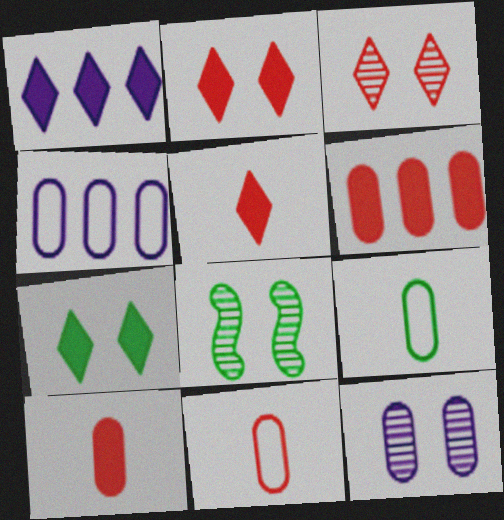[[1, 5, 7], 
[1, 8, 11], 
[3, 8, 12], 
[4, 5, 8], 
[6, 9, 12]]